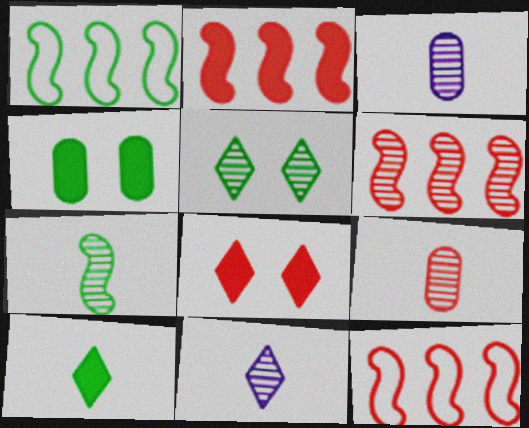[[1, 3, 8], 
[2, 6, 12], 
[3, 5, 6], 
[4, 11, 12], 
[7, 9, 11], 
[8, 9, 12]]